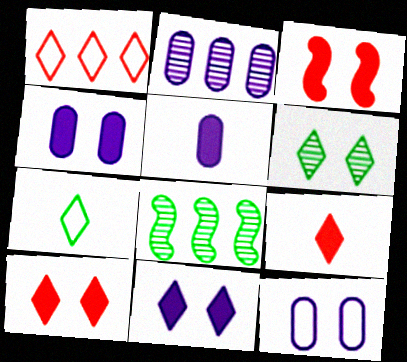[[2, 3, 7], 
[2, 5, 12], 
[3, 6, 12], 
[8, 9, 12]]